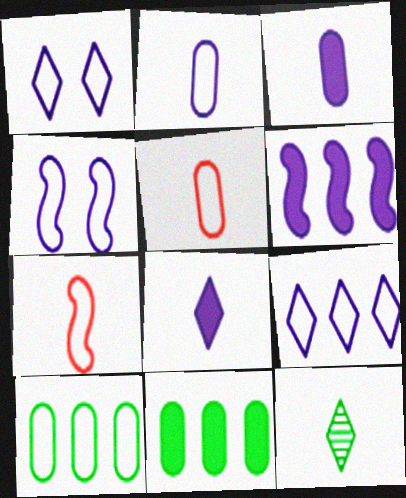[[1, 7, 10], 
[2, 4, 9], 
[3, 7, 12]]